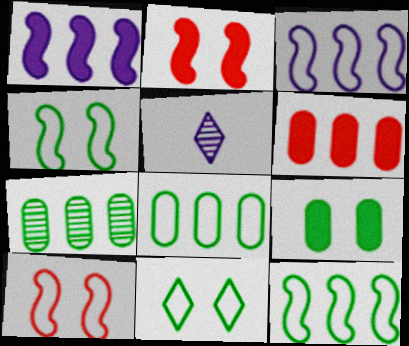[[2, 5, 8], 
[4, 5, 6]]